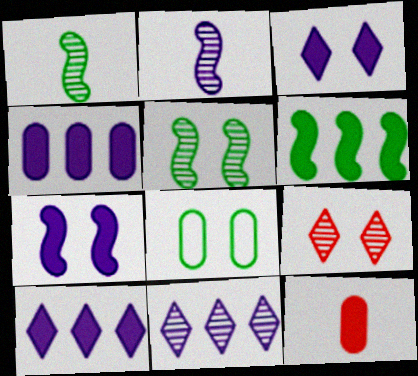[[3, 6, 12], 
[7, 8, 9]]